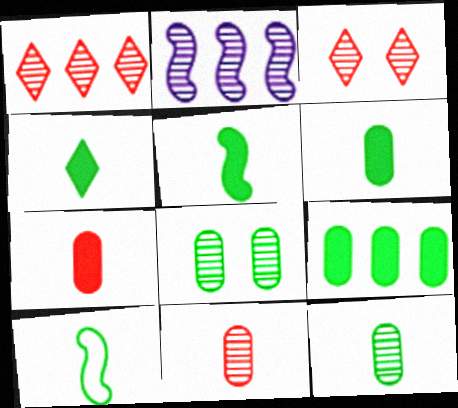[[2, 3, 12], 
[4, 5, 6], 
[4, 10, 12]]